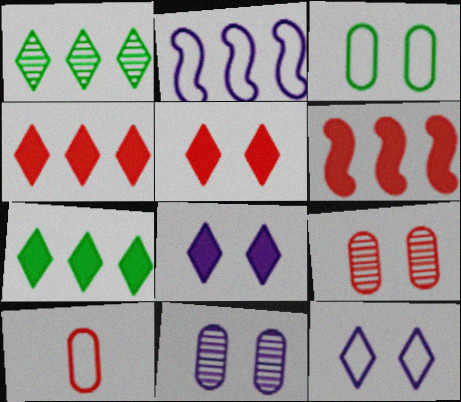[]